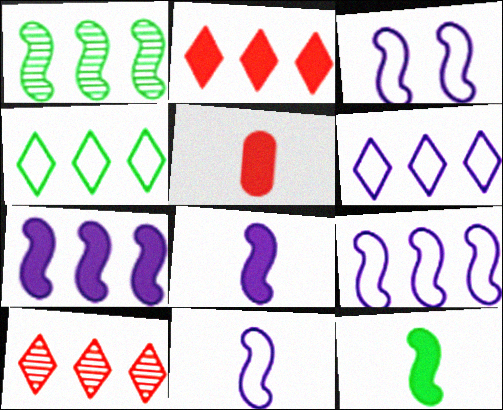[[3, 9, 11]]